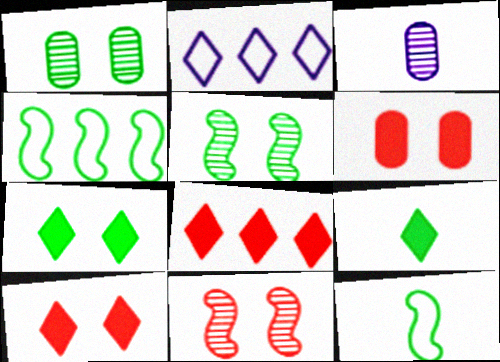[[1, 4, 9], 
[3, 4, 10]]